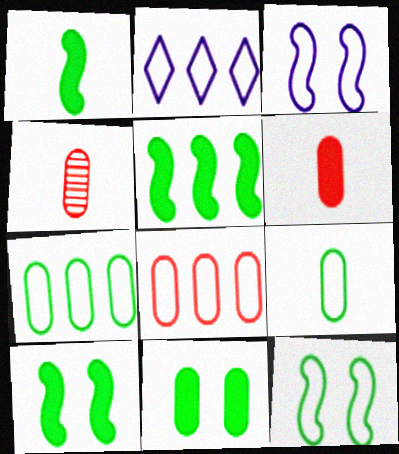[[1, 5, 10], 
[2, 4, 10]]